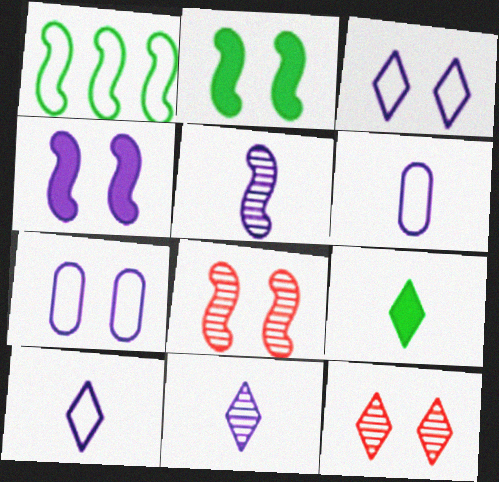[[2, 7, 12]]